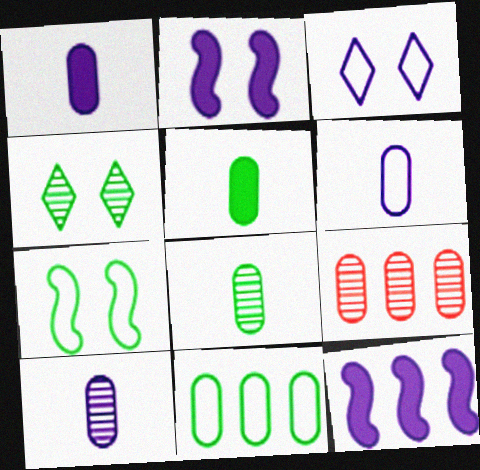[[1, 6, 10], 
[3, 10, 12]]